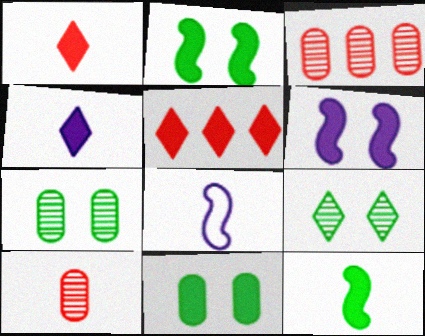[[5, 7, 8]]